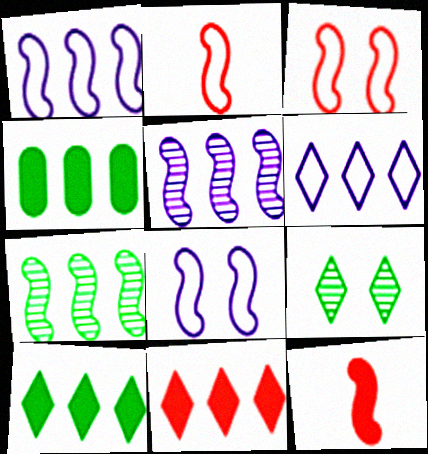[[7, 8, 12]]